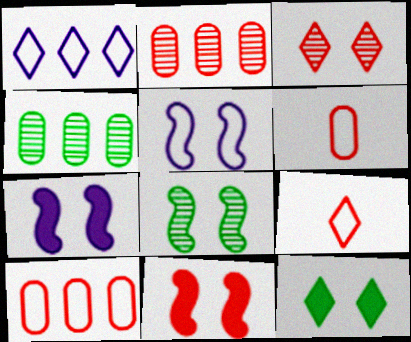[[2, 9, 11], 
[4, 7, 9], 
[5, 8, 11]]